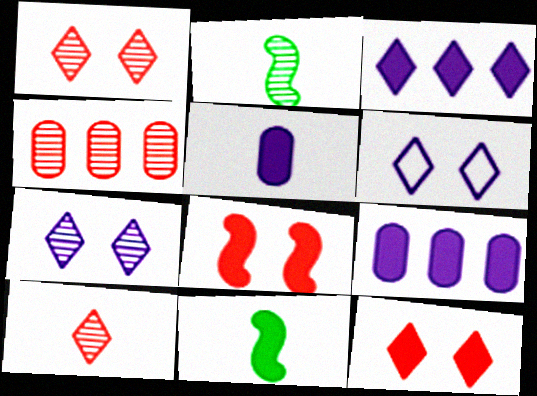[[2, 4, 7], 
[4, 6, 11], 
[9, 11, 12]]